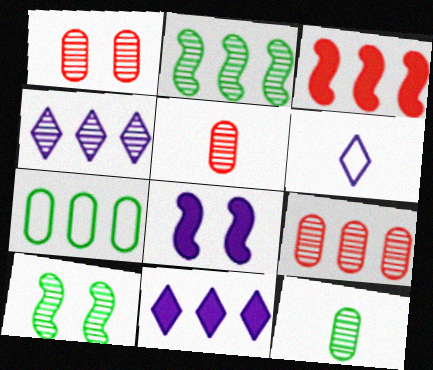[[1, 5, 9], 
[2, 4, 9], 
[3, 4, 7], 
[4, 5, 10]]